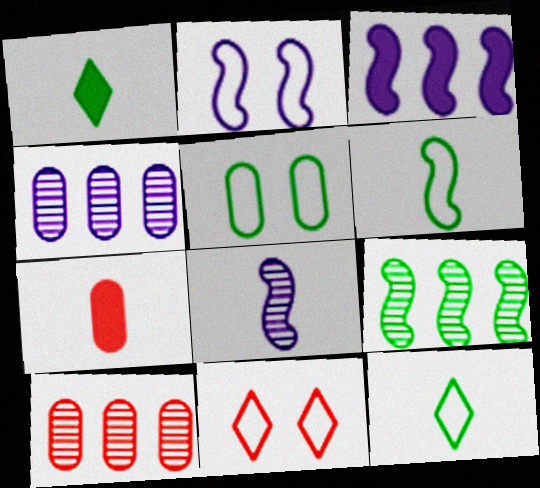[[1, 2, 10], 
[1, 5, 9], 
[2, 3, 8], 
[2, 5, 11], 
[4, 5, 7], 
[7, 8, 12]]